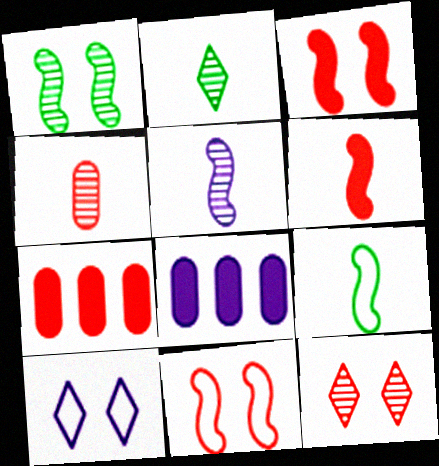[[2, 4, 5], 
[2, 8, 11], 
[5, 6, 9], 
[5, 8, 10], 
[8, 9, 12]]